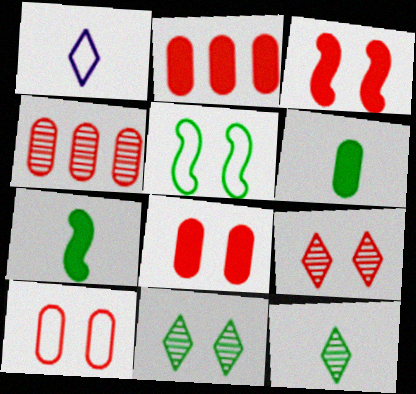[[3, 9, 10]]